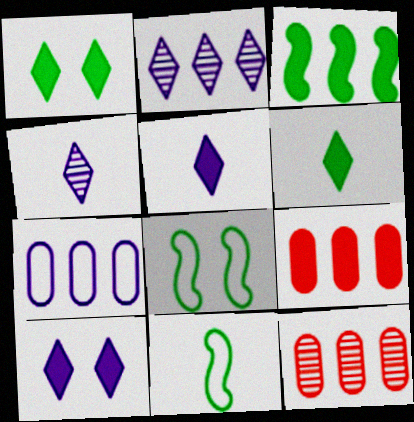[[4, 8, 9], 
[5, 8, 12], 
[10, 11, 12]]